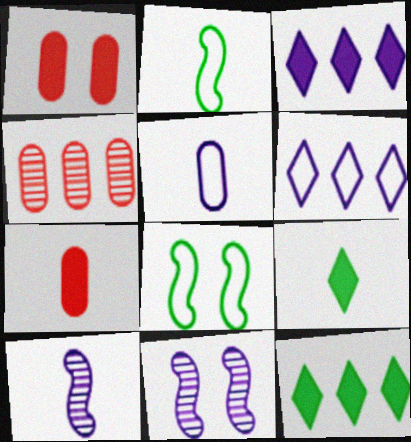[[3, 5, 11]]